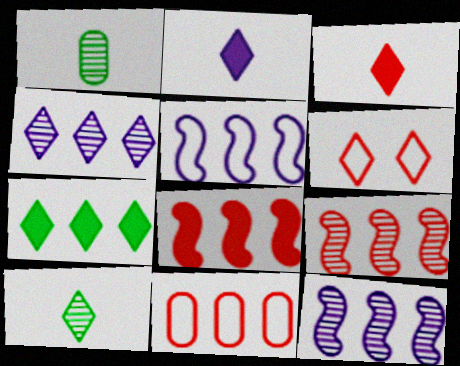[[7, 11, 12]]